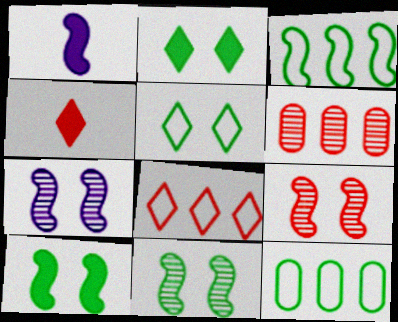[[1, 3, 9], 
[1, 5, 6], 
[4, 7, 12], 
[7, 9, 11]]